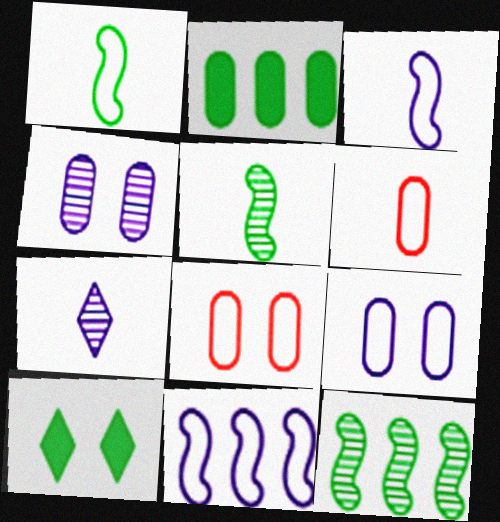[[2, 4, 6]]